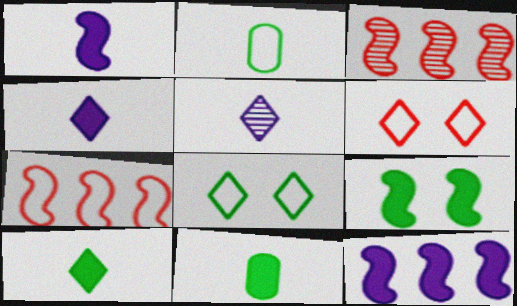[]